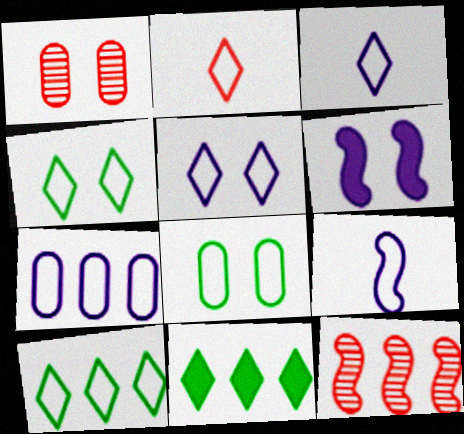[[1, 4, 6], 
[1, 9, 11], 
[2, 5, 10], 
[5, 7, 9], 
[7, 11, 12]]